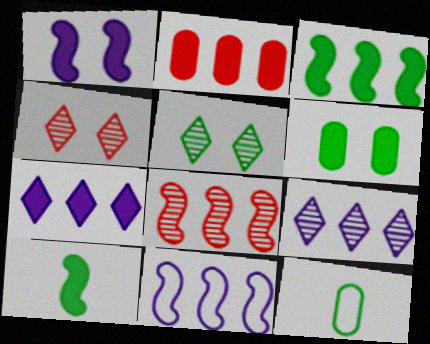[[2, 3, 7], 
[3, 5, 12], 
[3, 8, 11]]